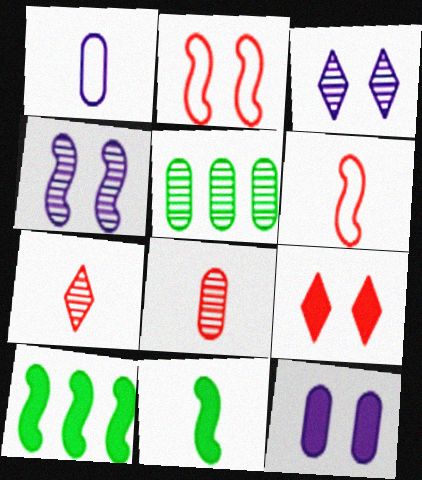[[1, 7, 11], 
[4, 5, 7], 
[4, 6, 10]]